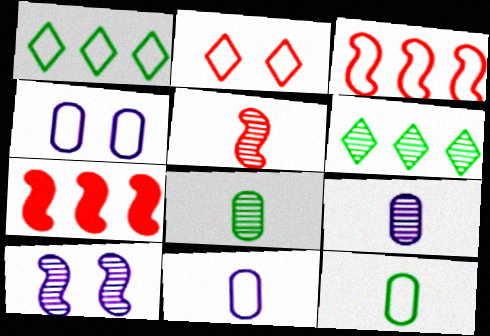[]